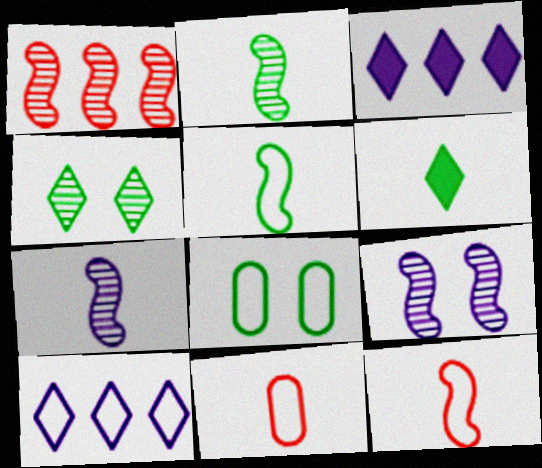[[1, 2, 9], 
[6, 7, 11], 
[8, 10, 12]]